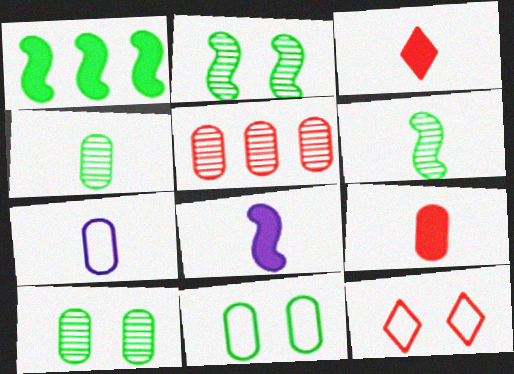[[3, 6, 7], 
[4, 7, 9]]